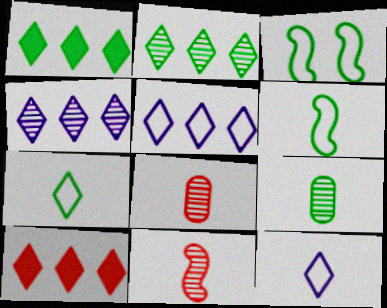[[1, 3, 9], 
[2, 5, 10]]